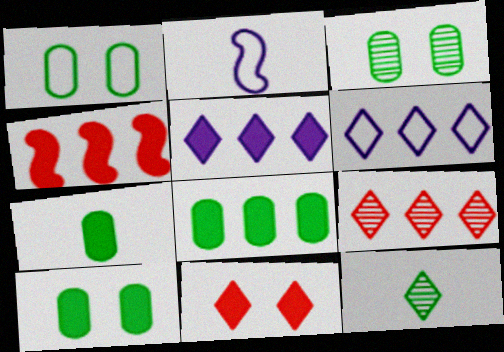[[1, 3, 10], 
[2, 9, 10], 
[4, 5, 8], 
[6, 11, 12], 
[7, 8, 10]]